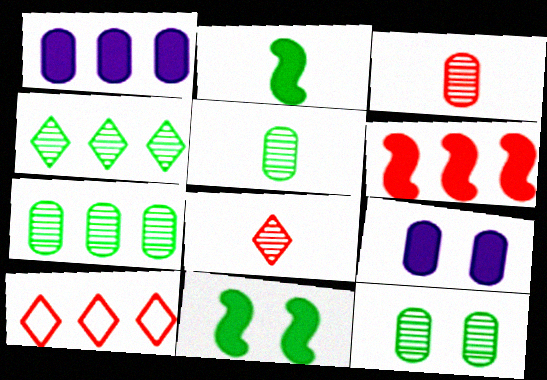[[5, 7, 12]]